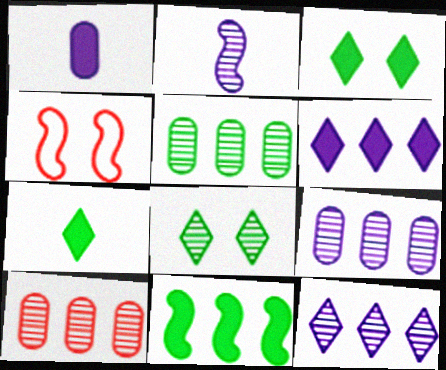[[2, 4, 11], 
[2, 8, 10], 
[4, 7, 9], 
[5, 9, 10]]